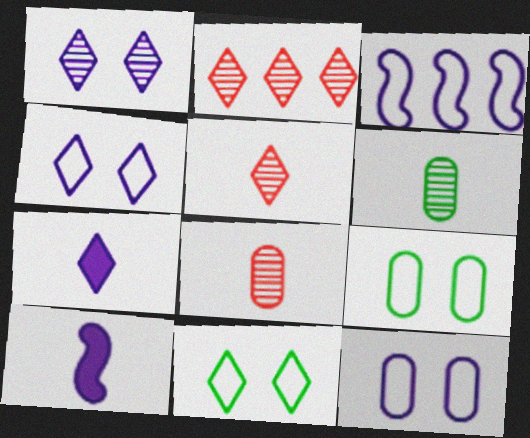[[2, 7, 11], 
[2, 9, 10]]